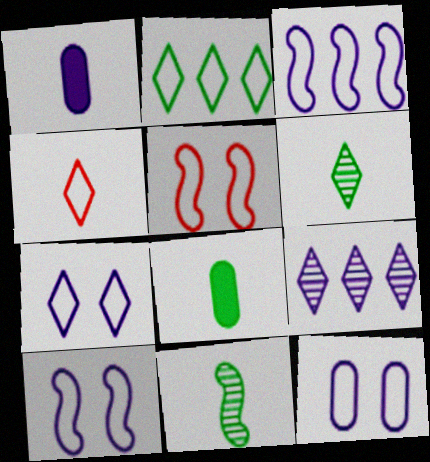[[1, 4, 11], 
[1, 9, 10], 
[2, 4, 7], 
[5, 8, 9], 
[7, 10, 12]]